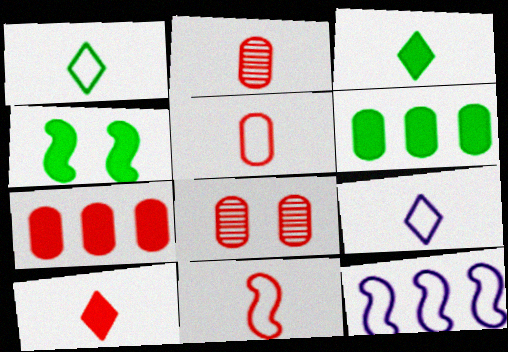[[2, 10, 11], 
[3, 4, 6], 
[3, 8, 12], 
[5, 7, 8]]